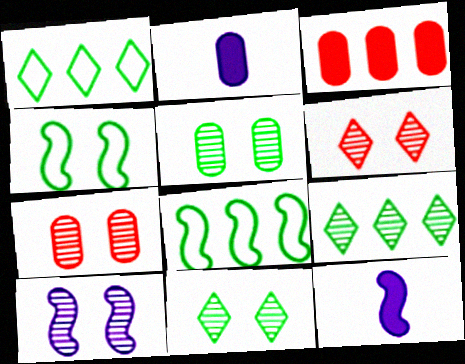[[1, 7, 12], 
[2, 6, 8], 
[5, 6, 10], 
[7, 10, 11]]